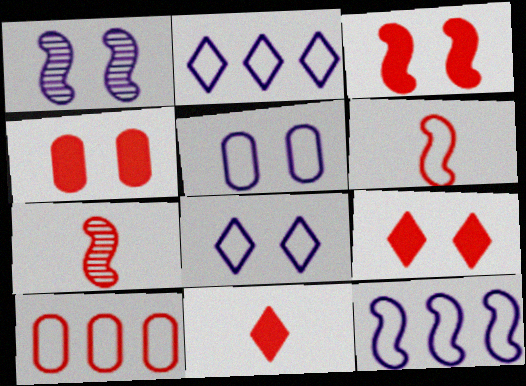[[3, 4, 9], 
[7, 9, 10]]